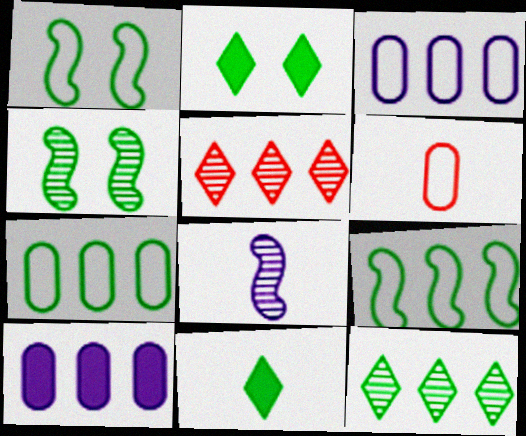[[4, 7, 11], 
[5, 9, 10], 
[6, 8, 11]]